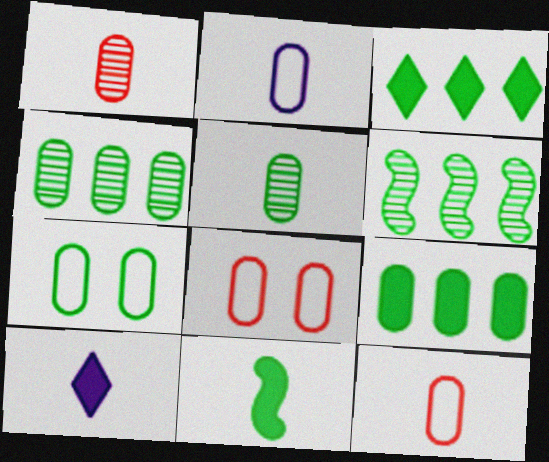[[5, 7, 9], 
[6, 8, 10]]